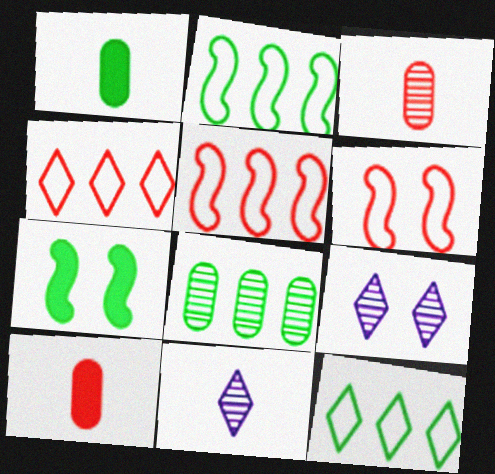[[1, 5, 9], 
[2, 9, 10]]